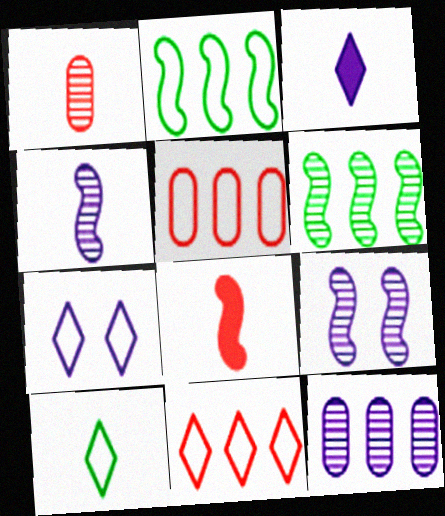[[2, 8, 9], 
[7, 10, 11]]